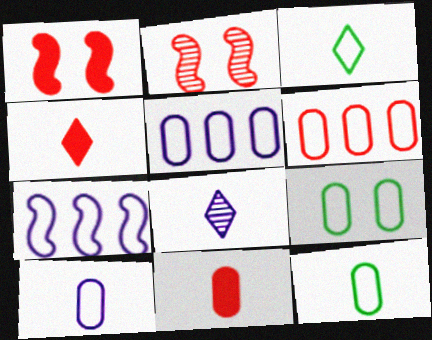[[2, 4, 6], 
[3, 4, 8], 
[6, 9, 10]]